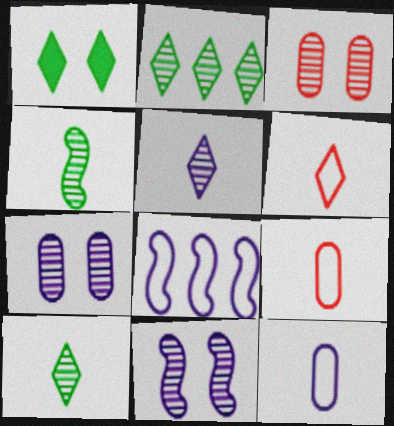[]